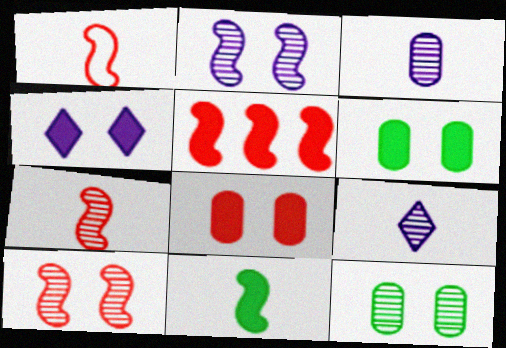[[1, 5, 10]]